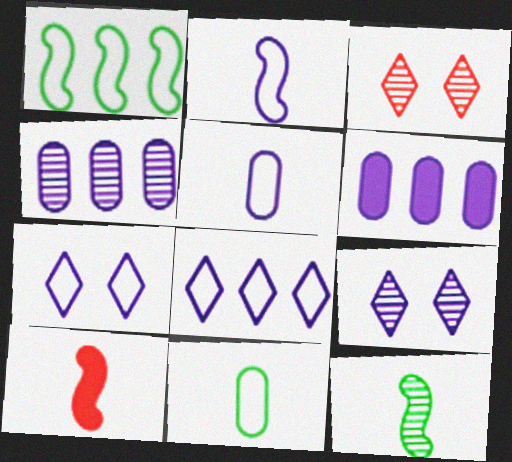[[2, 6, 9], 
[2, 10, 12], 
[3, 4, 12]]